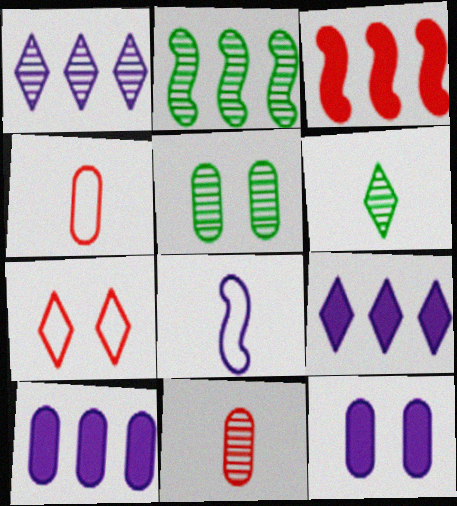[[1, 8, 12], 
[2, 5, 6], 
[3, 7, 11], 
[4, 5, 10], 
[6, 7, 9]]